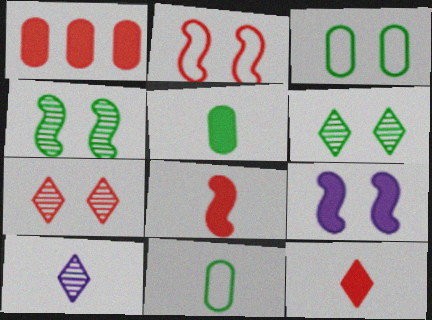[[2, 4, 9], 
[3, 7, 9], 
[8, 10, 11]]